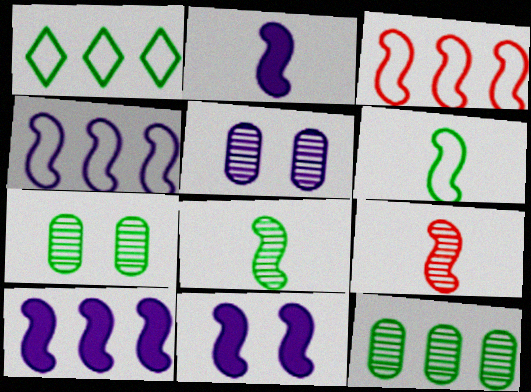[[2, 6, 9], 
[2, 10, 11], 
[3, 8, 11]]